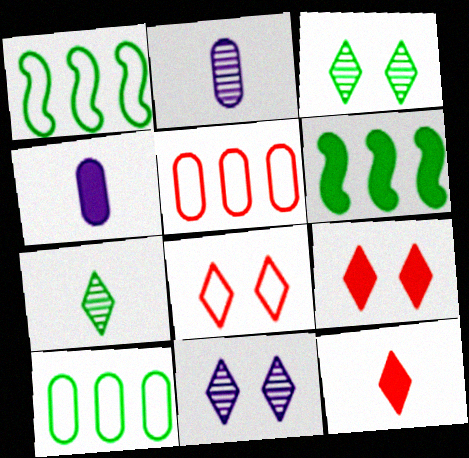[[1, 2, 9], 
[2, 6, 8], 
[4, 6, 9]]